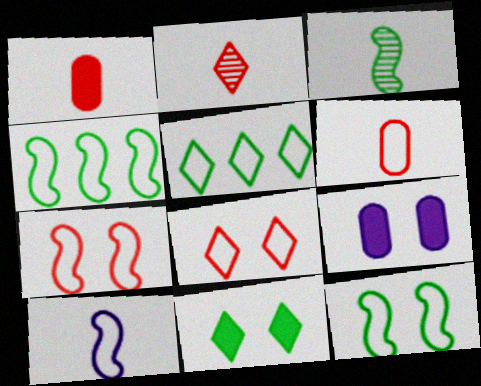[[2, 4, 9], 
[4, 7, 10]]